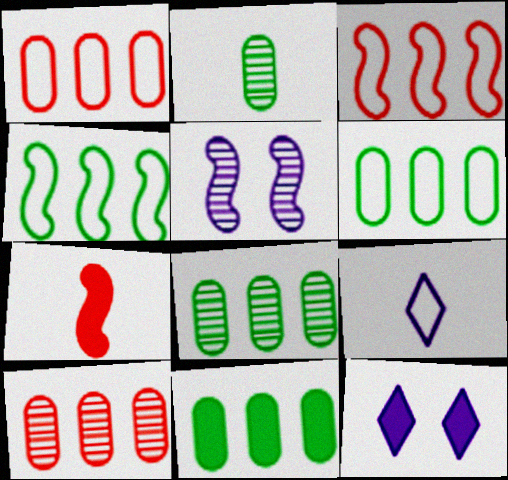[[2, 3, 12], 
[2, 7, 9], 
[4, 5, 7], 
[6, 8, 11], 
[7, 11, 12]]